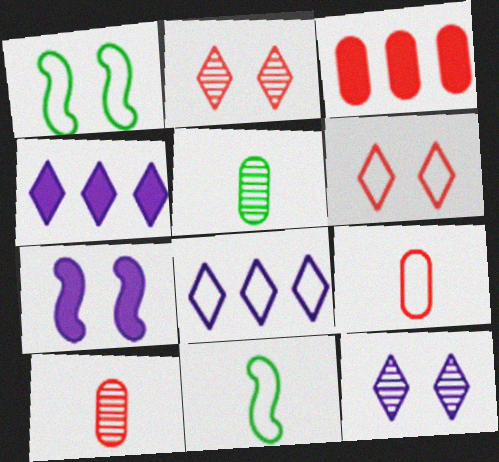[[1, 4, 10], 
[1, 8, 9], 
[3, 11, 12]]